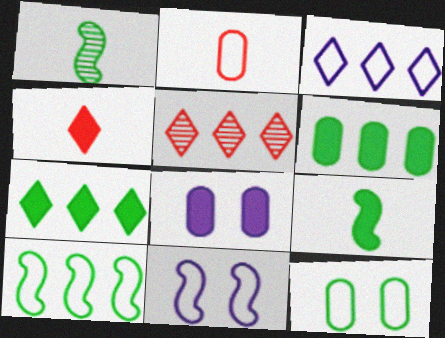[[1, 7, 12], 
[3, 5, 7]]